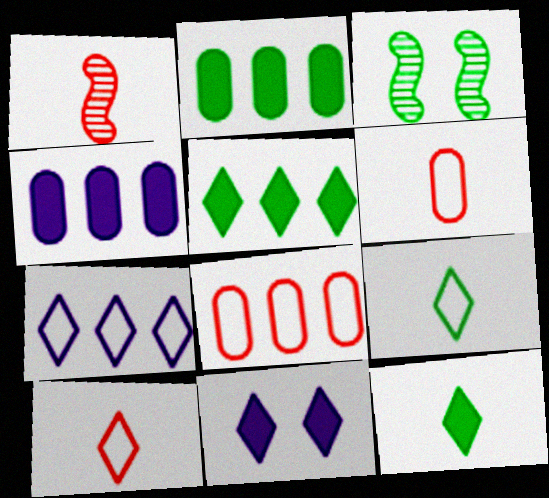[[2, 3, 9], 
[3, 4, 10]]